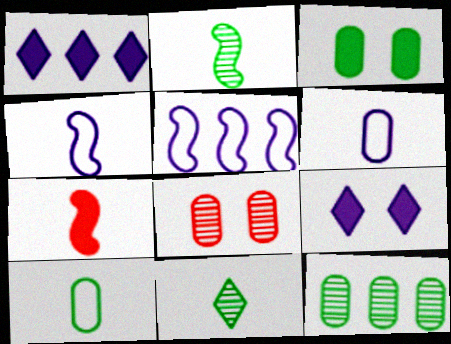[[1, 3, 7], 
[2, 4, 7], 
[3, 10, 12], 
[6, 7, 11]]